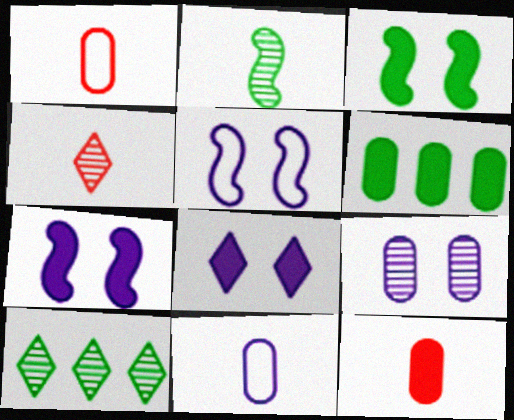[[1, 6, 9], 
[1, 7, 10], 
[4, 5, 6], 
[5, 8, 9], 
[5, 10, 12]]